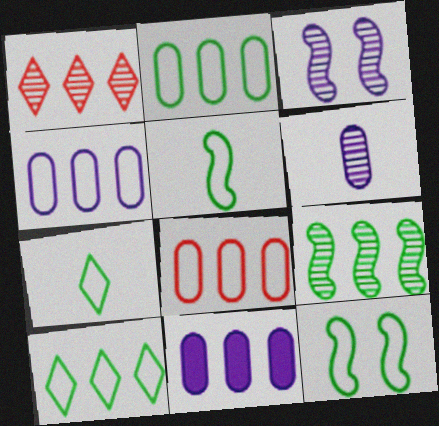[[2, 4, 8], 
[2, 7, 12]]